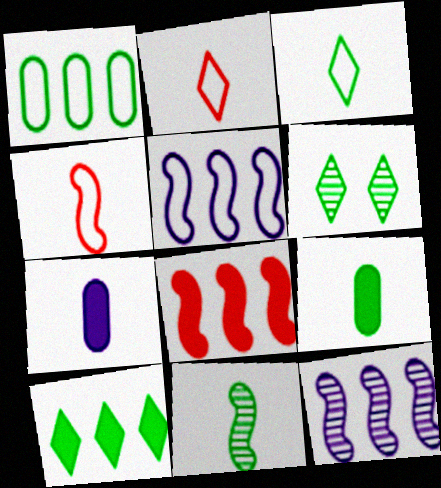[[2, 7, 11], 
[3, 6, 10], 
[3, 9, 11]]